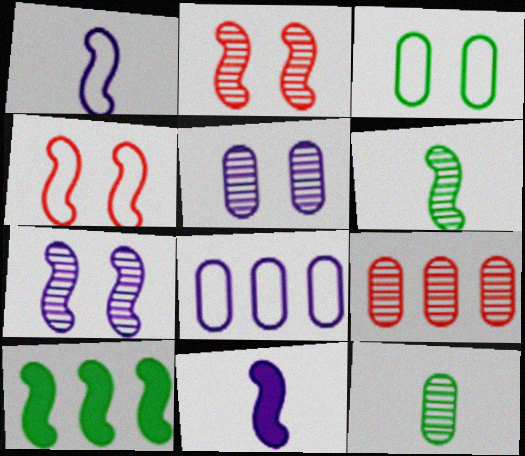[[1, 2, 10], 
[5, 9, 12]]